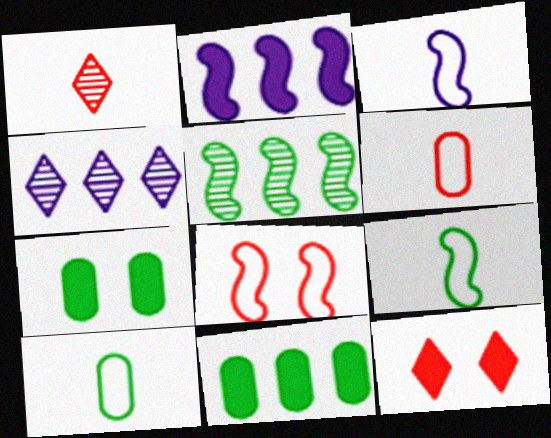[]